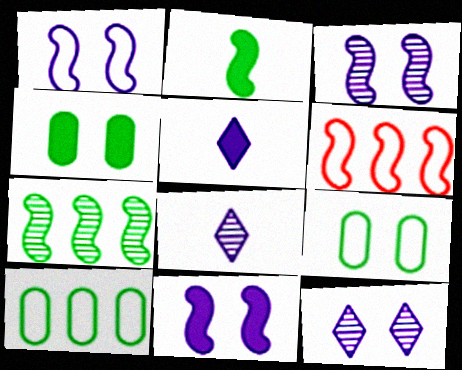[[1, 3, 11], 
[2, 3, 6], 
[4, 6, 8]]